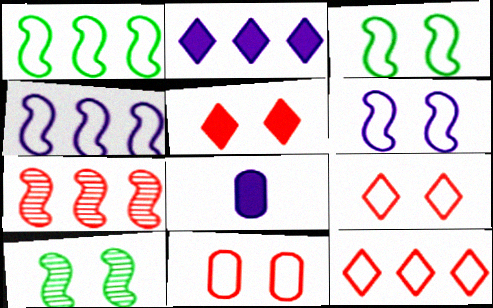[[8, 10, 12]]